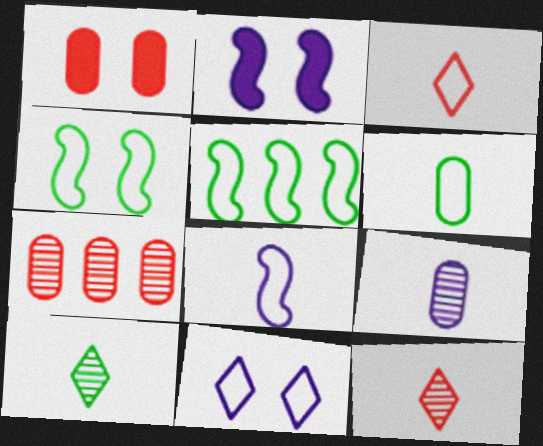[[3, 6, 8]]